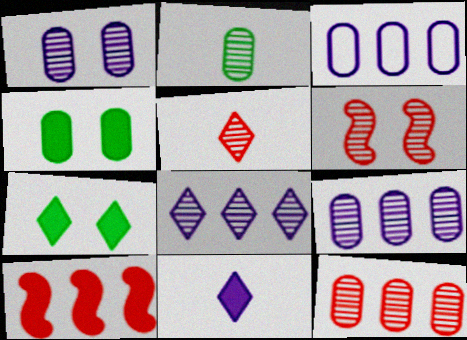[[1, 2, 12], 
[2, 6, 8], 
[4, 10, 11], 
[5, 6, 12]]